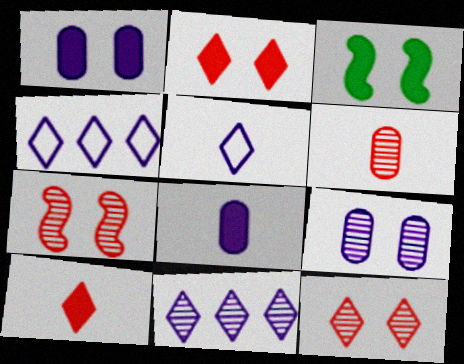[[1, 2, 3], 
[3, 4, 6]]